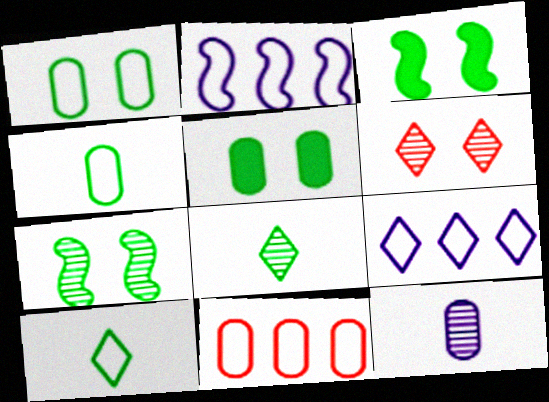[[5, 11, 12]]